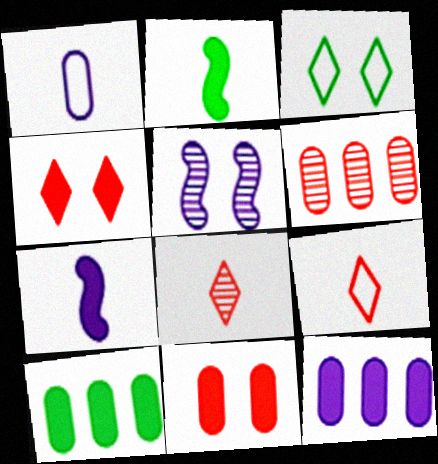[[1, 2, 8], 
[2, 4, 12], 
[3, 5, 11], 
[3, 6, 7], 
[4, 7, 10], 
[5, 9, 10]]